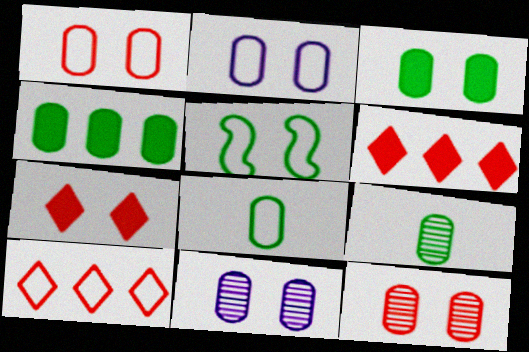[[1, 3, 11], 
[2, 3, 12], 
[5, 7, 11]]